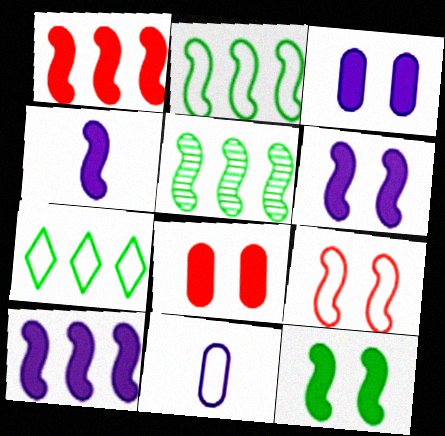[[1, 4, 12], 
[4, 5, 9], 
[4, 6, 10], 
[7, 9, 11]]